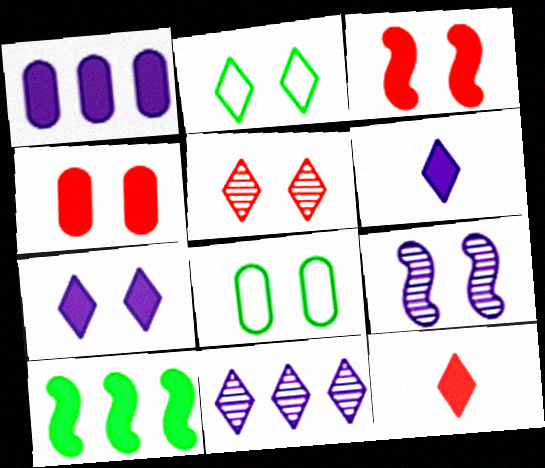[[2, 4, 9], 
[2, 5, 7], 
[2, 11, 12], 
[4, 6, 10]]